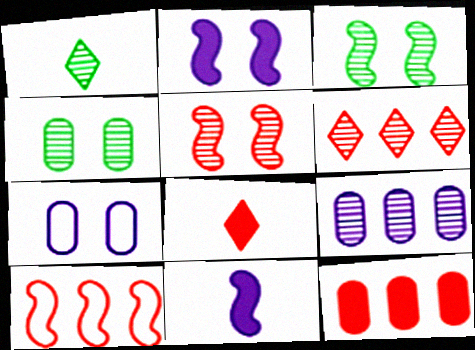[[1, 5, 9], 
[3, 10, 11], 
[6, 10, 12]]